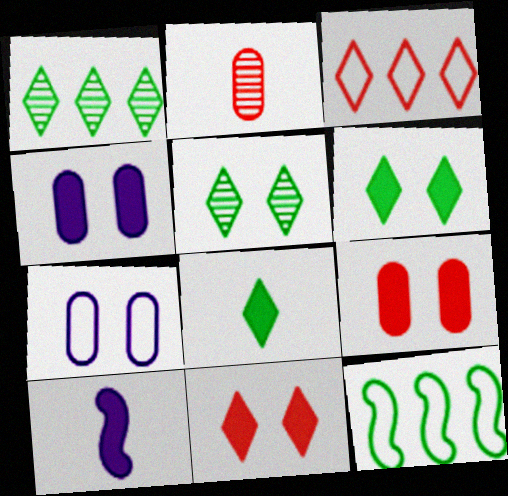[]